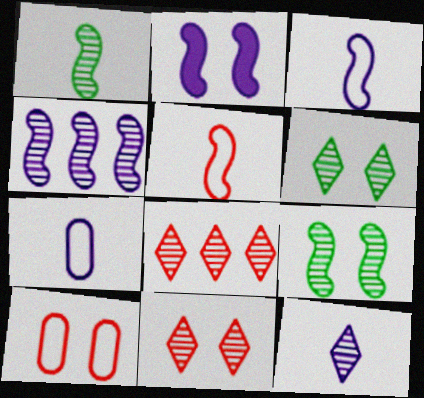[[2, 3, 4], 
[2, 6, 10], 
[6, 8, 12]]